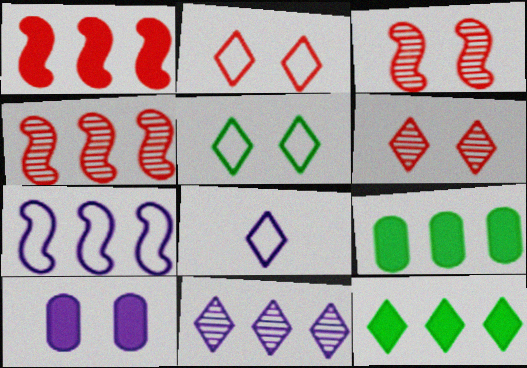[[3, 5, 10], 
[3, 8, 9], 
[6, 8, 12]]